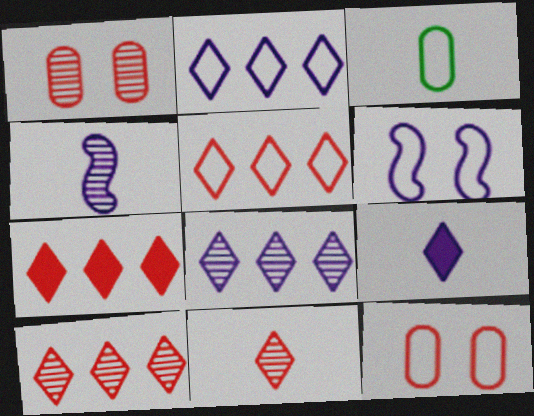[[3, 5, 6], 
[5, 7, 10]]